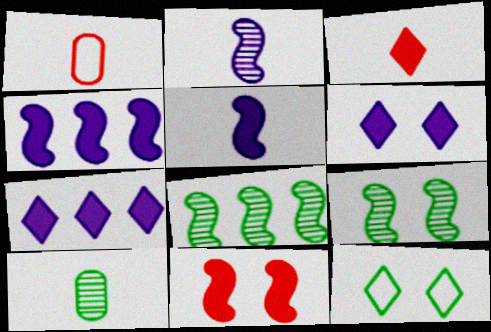[[1, 6, 8], 
[1, 7, 9]]